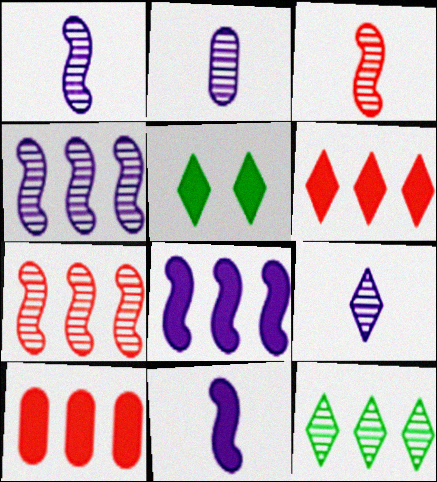[[1, 2, 9], 
[5, 10, 11]]